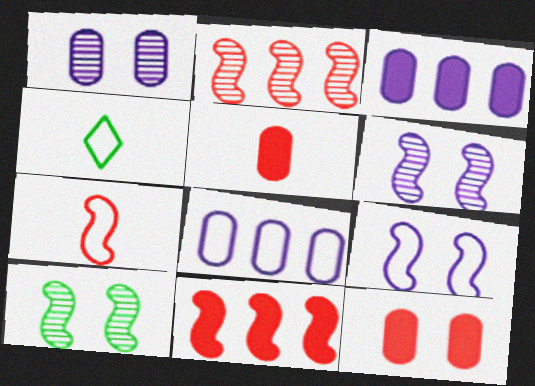[[1, 4, 11]]